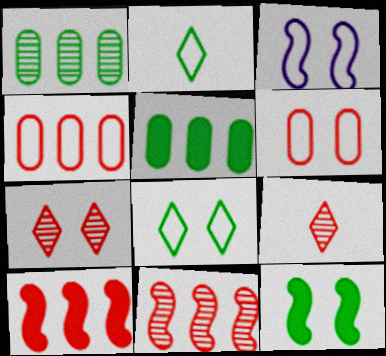[[1, 2, 12], 
[2, 3, 4], 
[3, 5, 9], 
[3, 6, 8], 
[6, 9, 10]]